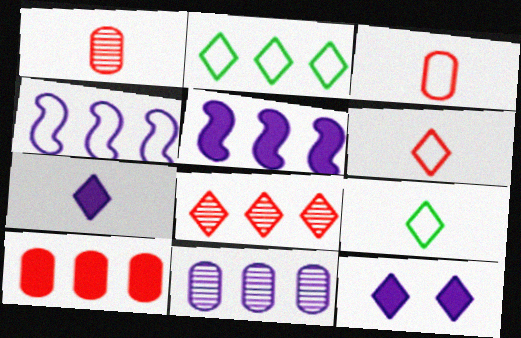[[8, 9, 12]]